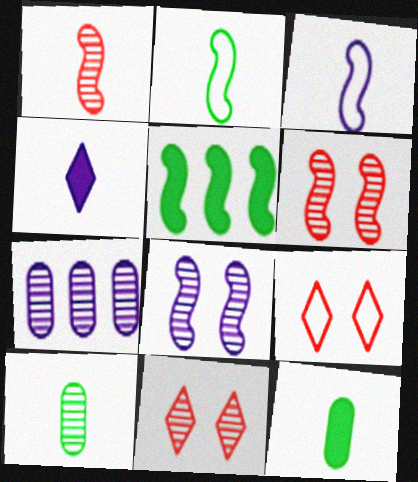[[3, 5, 6]]